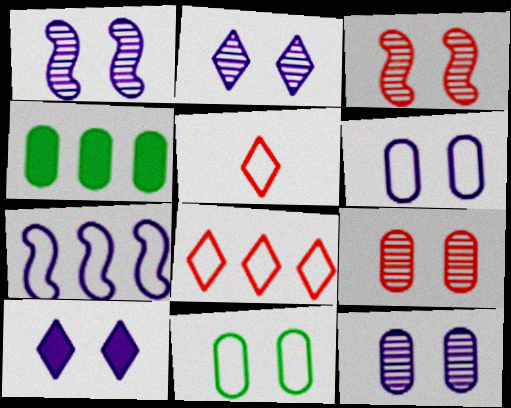[[1, 2, 12], 
[1, 4, 5], 
[1, 6, 10], 
[3, 10, 11], 
[5, 7, 11]]